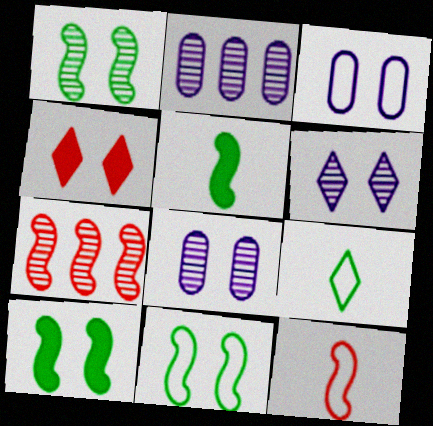[[1, 3, 4], 
[1, 10, 11], 
[4, 8, 11]]